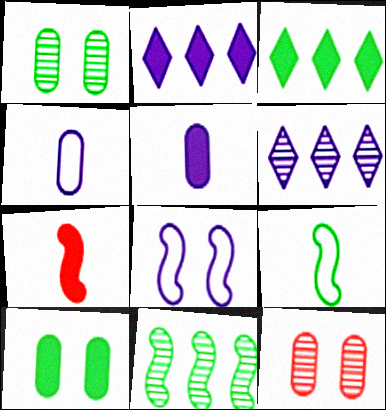[[1, 3, 9], 
[2, 7, 10], 
[2, 9, 12], 
[5, 6, 8], 
[7, 8, 11]]